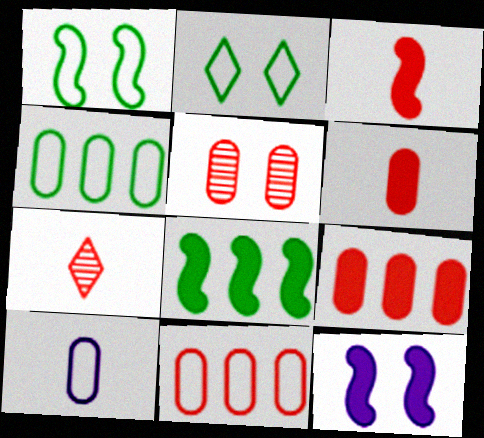[[2, 5, 12], 
[3, 8, 12], 
[4, 7, 12], 
[5, 6, 11]]